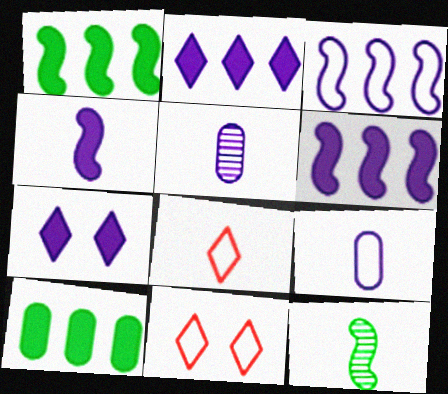[[1, 5, 11], 
[3, 5, 7]]